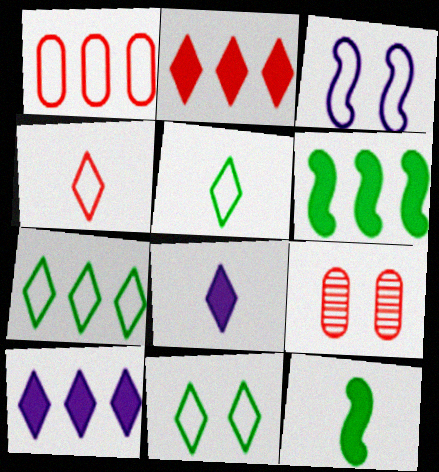[[1, 3, 5], 
[5, 7, 11]]